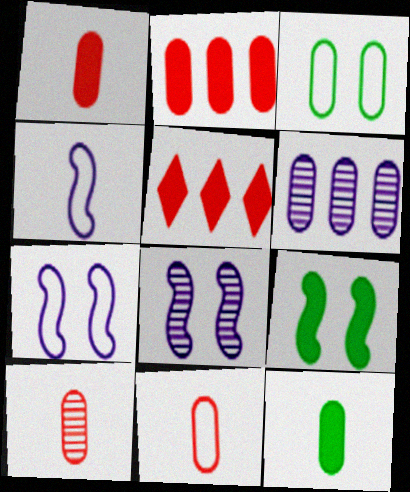[[1, 3, 6], 
[1, 10, 11]]